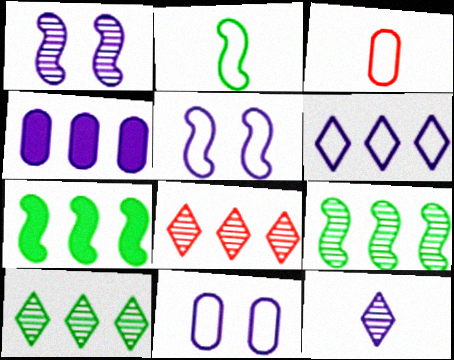[[4, 5, 12]]